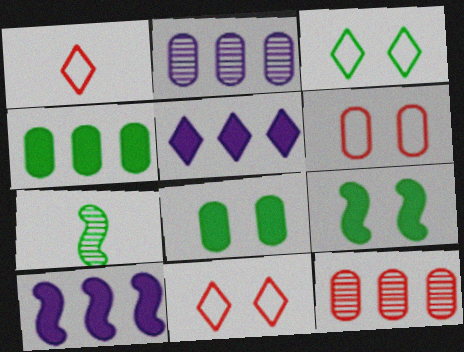[[1, 2, 9], 
[3, 4, 7], 
[5, 6, 7]]